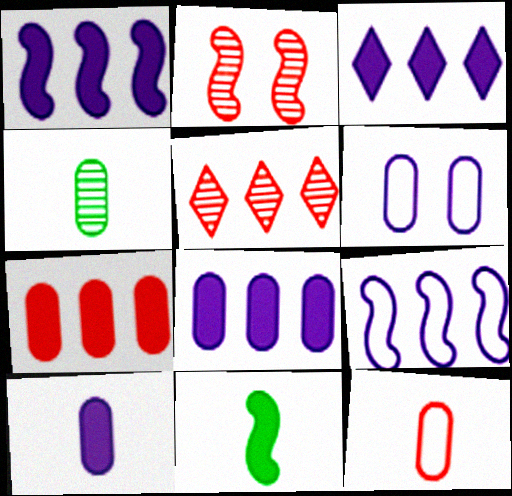[[1, 3, 8], 
[2, 9, 11], 
[4, 6, 7], 
[4, 10, 12], 
[5, 6, 11]]